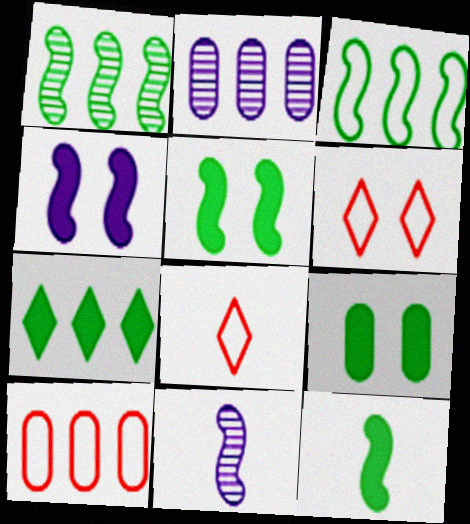[[2, 5, 8], 
[2, 6, 12], 
[7, 9, 12]]